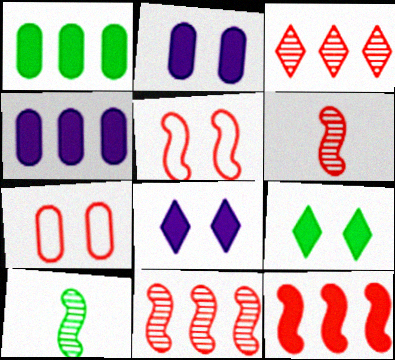[[5, 6, 12]]